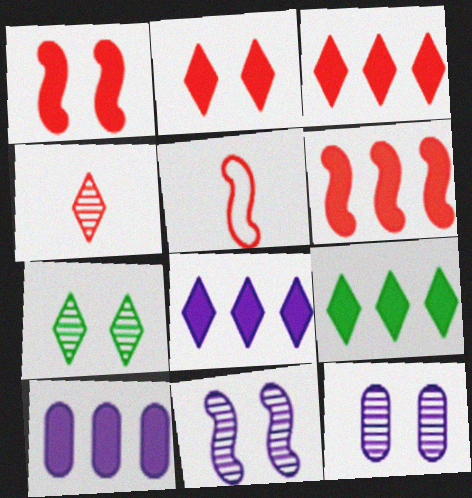[[3, 8, 9], 
[5, 7, 10], 
[5, 9, 12], 
[6, 9, 10]]